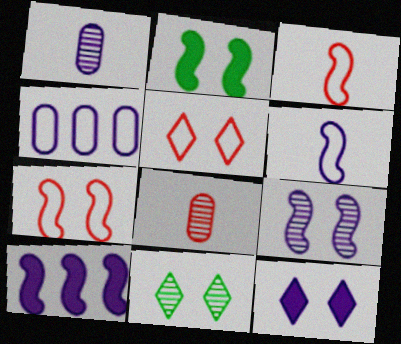[[2, 7, 9], 
[5, 11, 12], 
[6, 9, 10]]